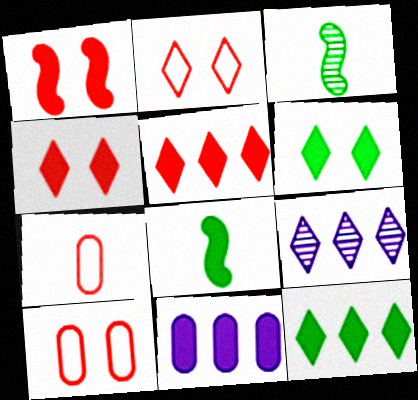[[2, 3, 11], 
[4, 8, 11], 
[8, 9, 10]]